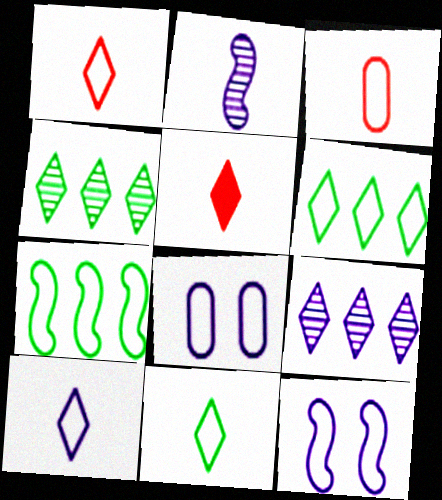[[1, 7, 8], 
[1, 10, 11], 
[3, 6, 12]]